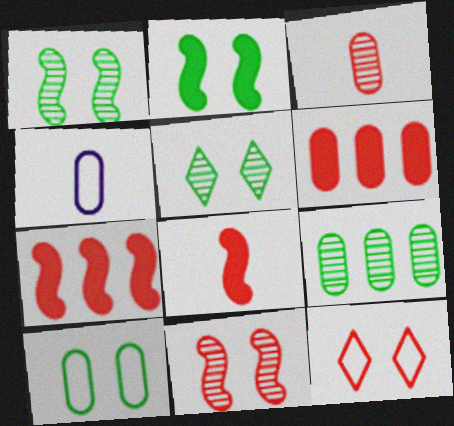[[2, 5, 10], 
[3, 7, 12], 
[4, 5, 7]]